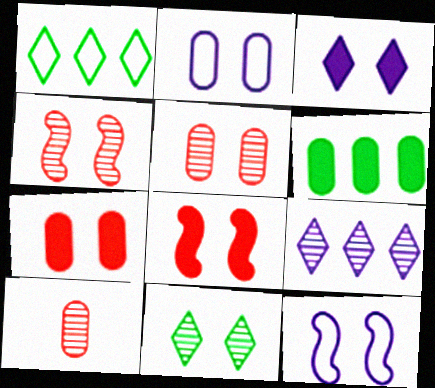[[2, 6, 10], 
[2, 8, 11], 
[7, 11, 12]]